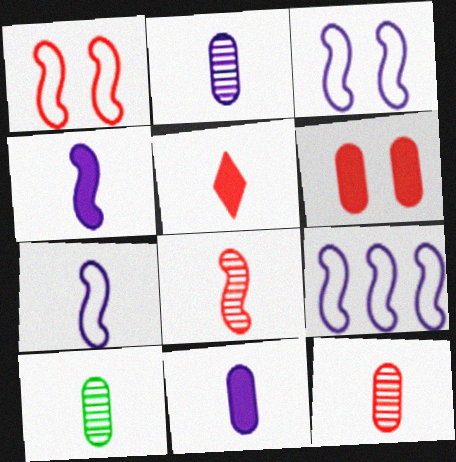[[2, 10, 12], 
[3, 7, 9], 
[5, 7, 10]]